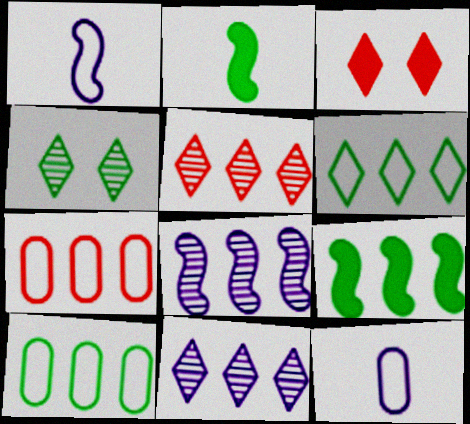[[2, 4, 10], 
[7, 9, 11]]